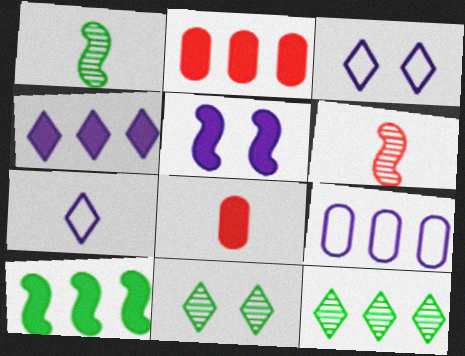[[1, 2, 3], 
[1, 7, 8], 
[2, 4, 10]]